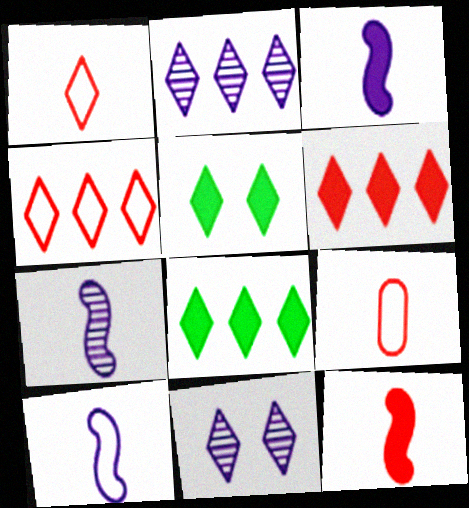[[1, 2, 5], 
[1, 8, 11], 
[2, 4, 8], 
[3, 7, 10]]